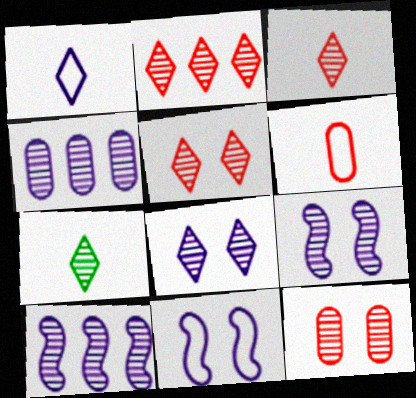[[2, 3, 5], 
[2, 7, 8], 
[7, 10, 12]]